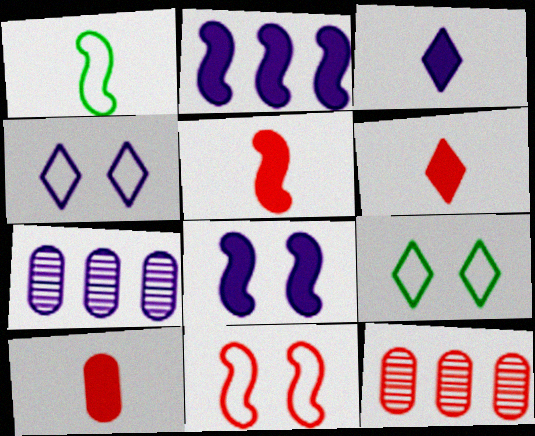[[5, 6, 10], 
[5, 7, 9], 
[6, 11, 12]]